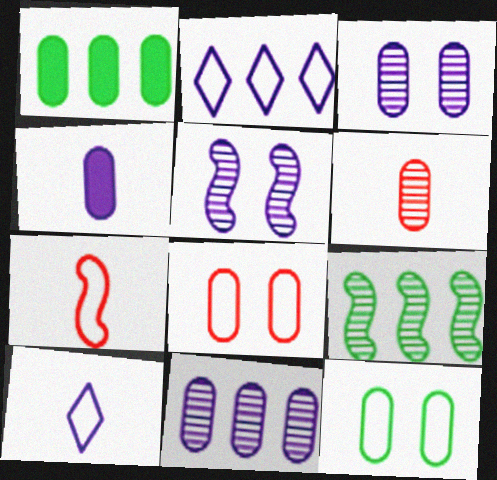[[2, 4, 5], 
[2, 7, 12]]